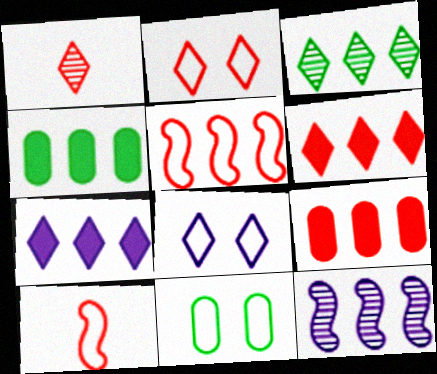[[1, 2, 6]]